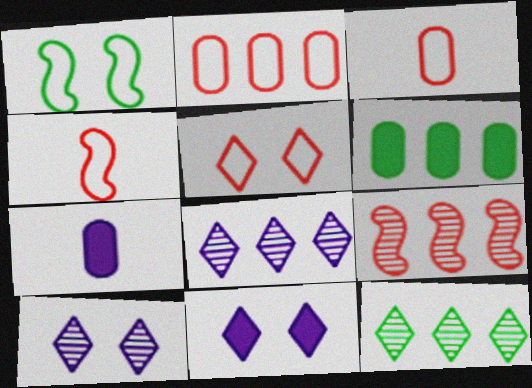[[2, 4, 5], 
[4, 6, 10]]